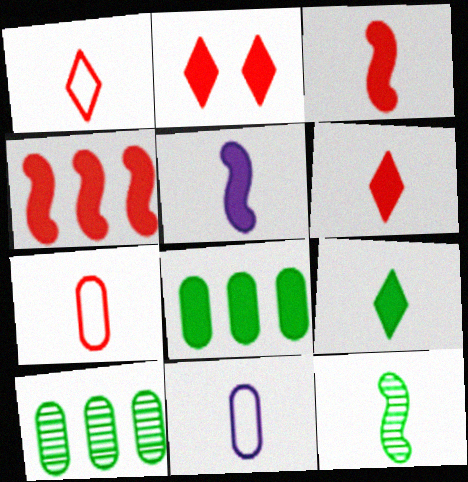[[2, 5, 8], 
[6, 11, 12]]